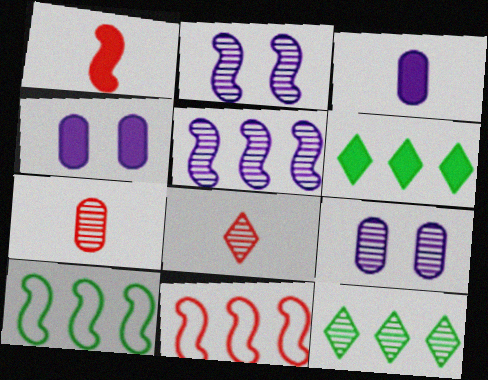[[1, 2, 10], 
[1, 4, 6], 
[2, 7, 12], 
[4, 8, 10]]